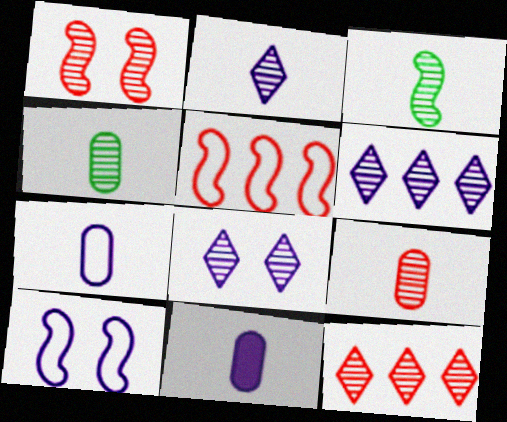[[1, 4, 6], 
[1, 9, 12], 
[2, 3, 9], 
[2, 6, 8], 
[6, 10, 11]]